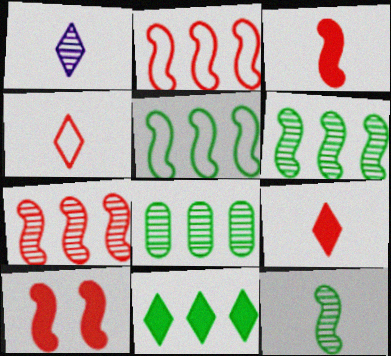[[5, 8, 11]]